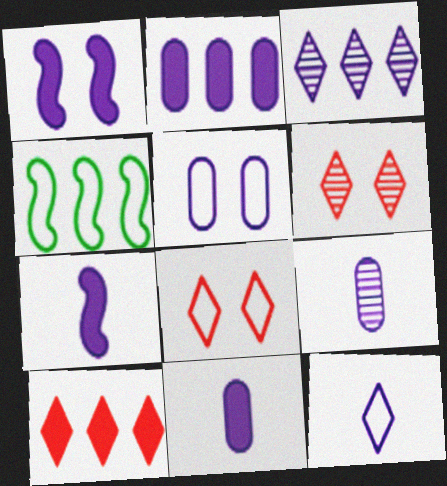[[2, 5, 9], 
[3, 5, 7], 
[4, 6, 11], 
[7, 9, 12]]